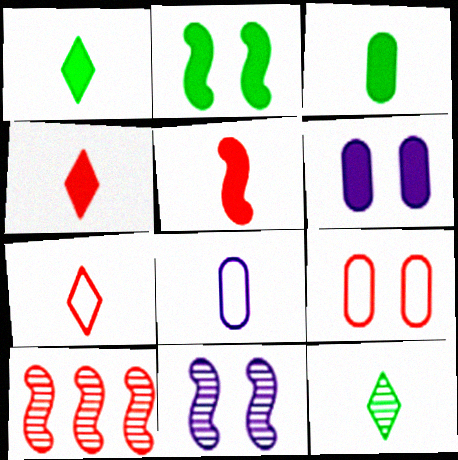[[4, 9, 10], 
[5, 8, 12]]